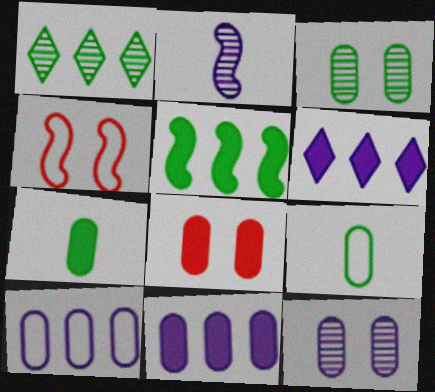[[2, 4, 5], 
[7, 8, 11]]